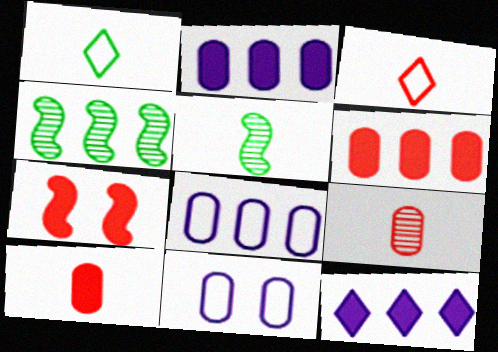[]